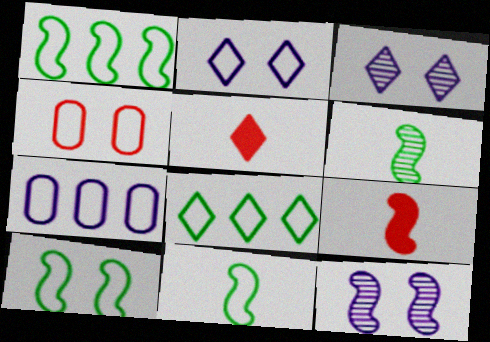[[1, 9, 12], 
[1, 10, 11], 
[2, 4, 10], 
[3, 5, 8]]